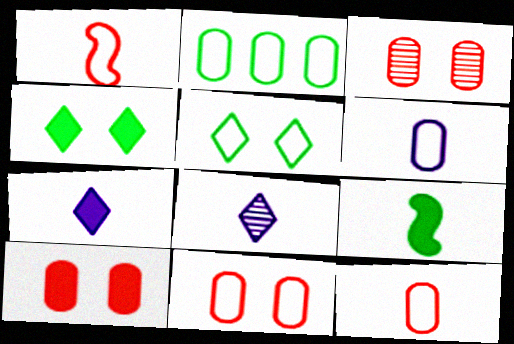[[2, 6, 11], 
[3, 10, 11], 
[8, 9, 12]]